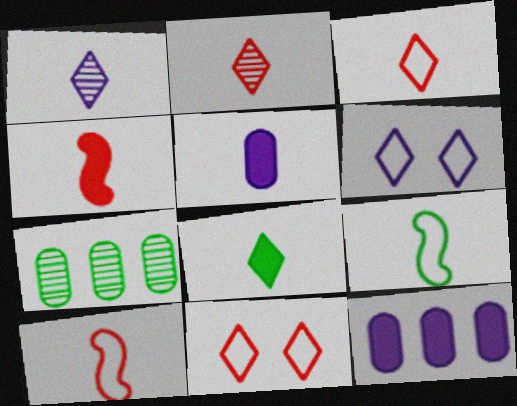[[1, 3, 8], 
[2, 5, 9], 
[4, 5, 8], 
[4, 6, 7]]